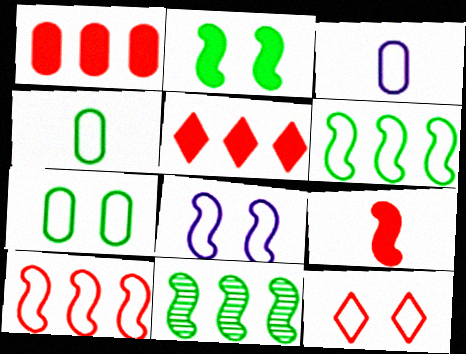[[3, 6, 12], 
[7, 8, 12], 
[8, 9, 11]]